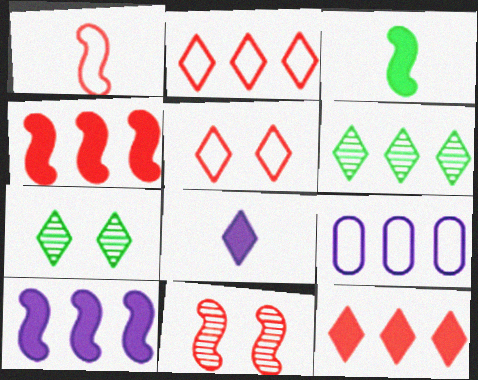[[1, 4, 11], 
[2, 7, 8], 
[4, 6, 9], 
[5, 6, 8]]